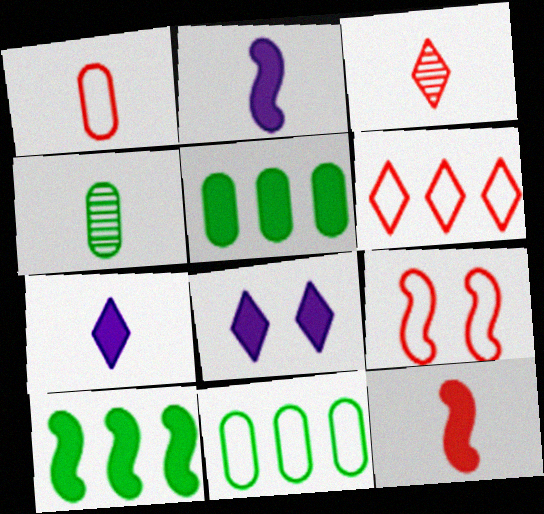[[1, 3, 12], 
[1, 6, 9], 
[5, 8, 12]]